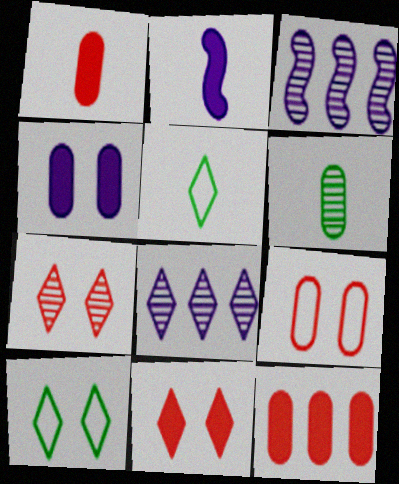[[1, 3, 10], 
[3, 6, 7], 
[5, 8, 11]]